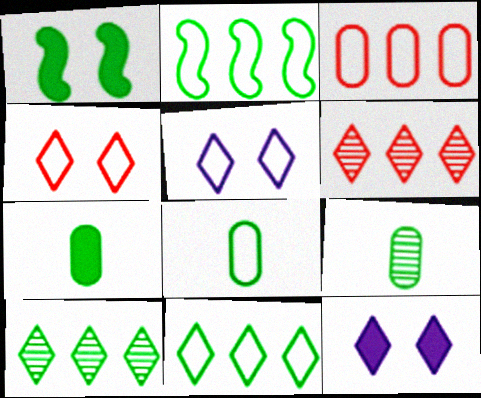[[1, 8, 10], 
[1, 9, 11], 
[7, 8, 9]]